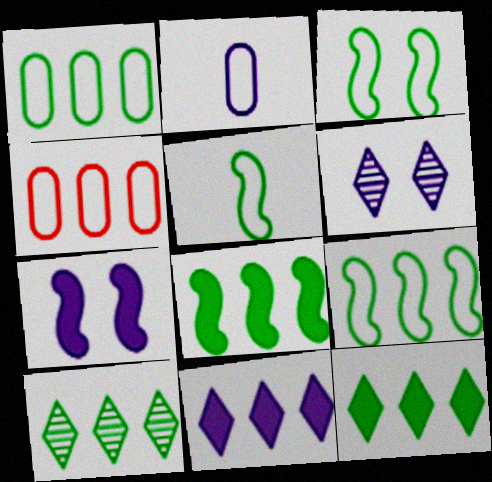[[1, 8, 10], 
[3, 5, 9]]